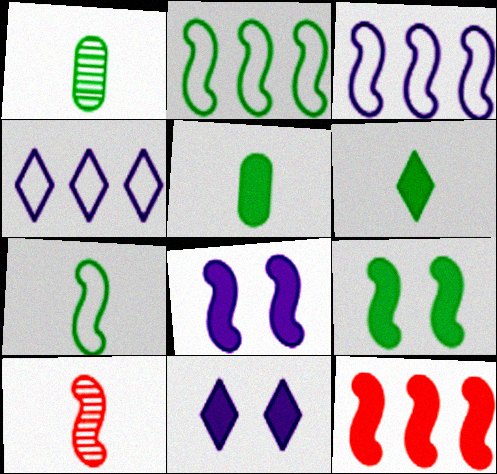[[1, 6, 7], 
[2, 8, 10], 
[3, 9, 10], 
[5, 11, 12]]